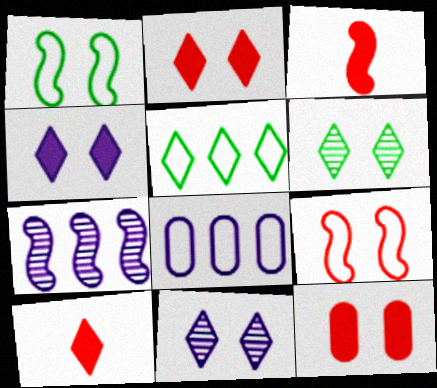[[1, 3, 7], 
[1, 11, 12], 
[3, 6, 8], 
[5, 10, 11]]